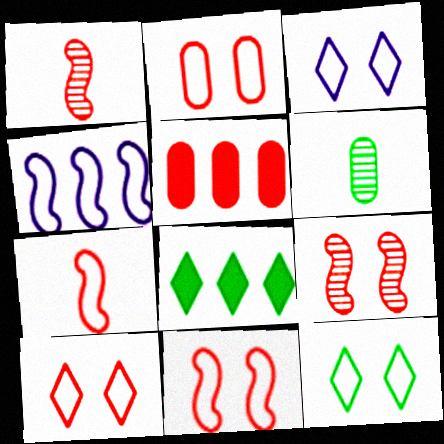[[1, 5, 10], 
[2, 10, 11], 
[3, 10, 12]]